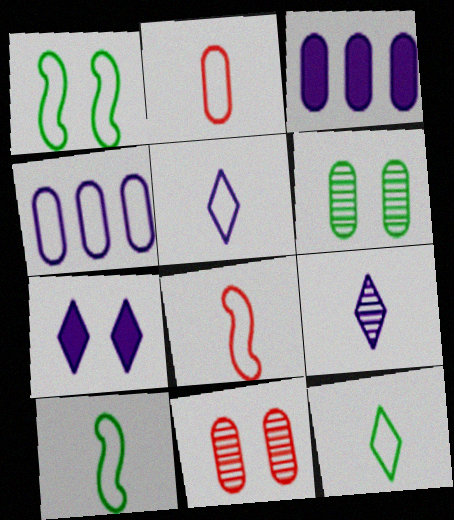[[1, 7, 11], 
[2, 3, 6], 
[2, 5, 10]]